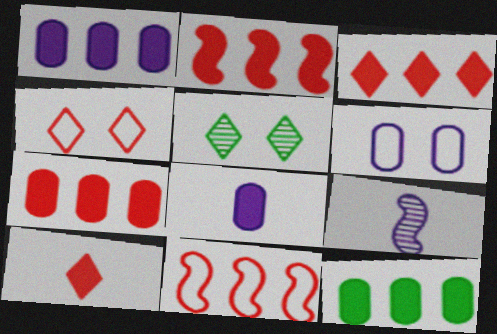[[1, 7, 12], 
[2, 3, 7], 
[4, 9, 12], 
[5, 8, 11]]